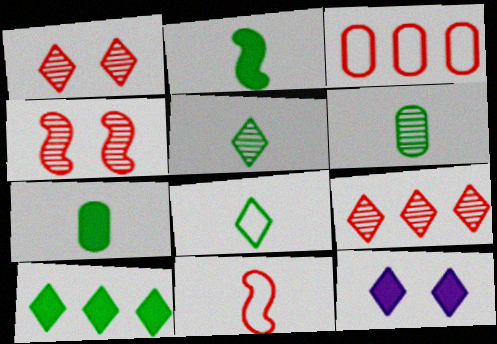[[2, 6, 8], 
[8, 9, 12]]